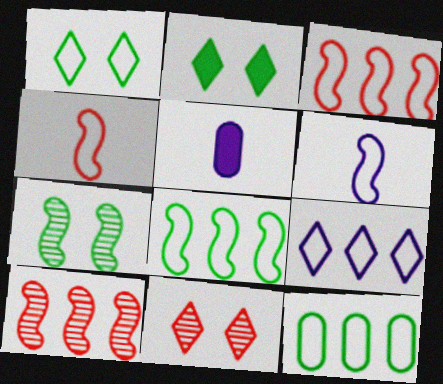[[1, 5, 10], 
[3, 9, 12], 
[5, 8, 11]]